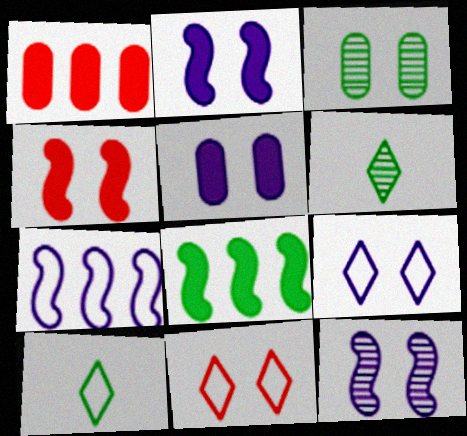[[1, 10, 12], 
[2, 3, 11], 
[3, 4, 9], 
[3, 8, 10], 
[5, 9, 12]]